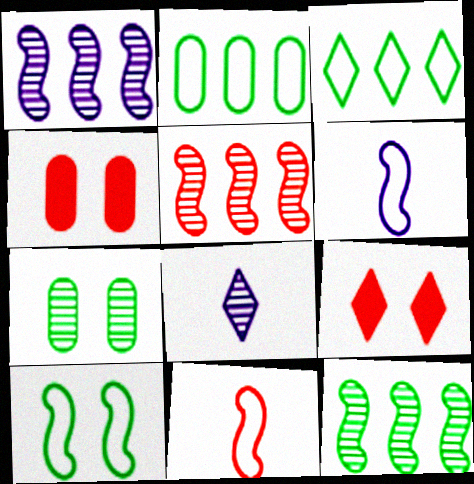[[1, 5, 12], 
[3, 8, 9], 
[5, 7, 8]]